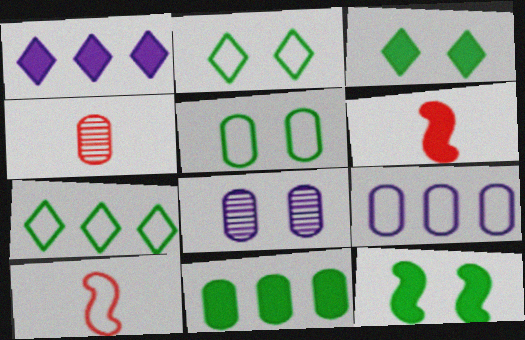[[2, 9, 10], 
[6, 7, 8]]